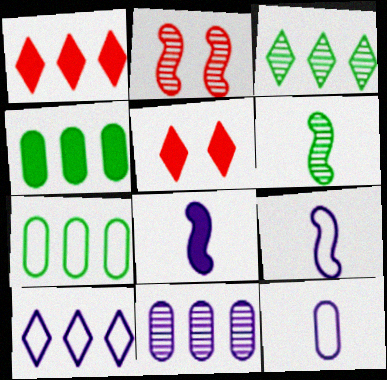[[1, 3, 10], 
[4, 5, 8]]